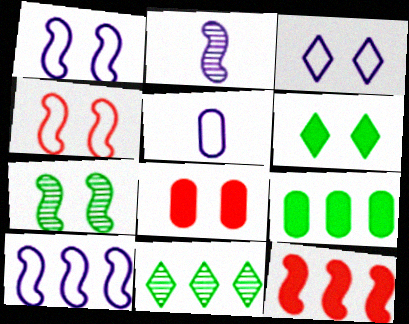[[3, 5, 10], 
[3, 7, 8]]